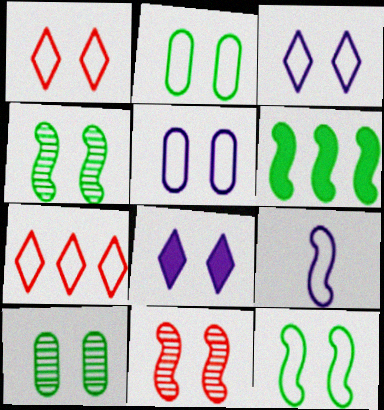[[1, 5, 12], 
[2, 7, 9], 
[2, 8, 11], 
[6, 9, 11]]